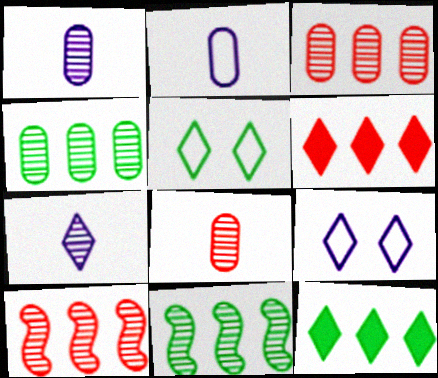[[5, 6, 7]]